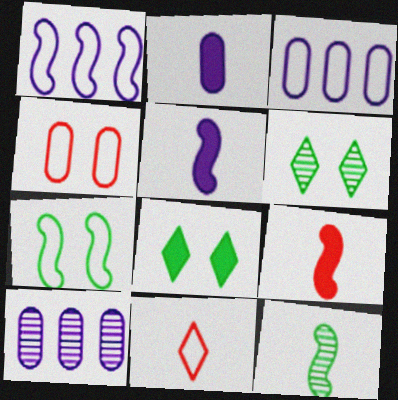[[2, 11, 12], 
[3, 6, 9], 
[3, 7, 11]]